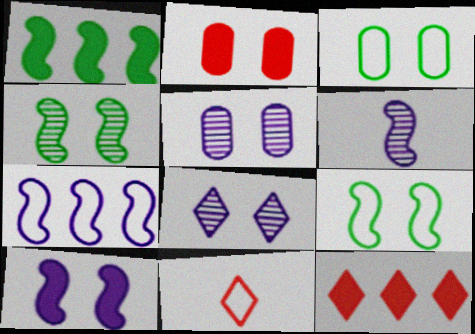[[1, 5, 11], 
[2, 3, 5], 
[2, 8, 9], 
[3, 6, 12], 
[3, 7, 11], 
[6, 7, 10]]